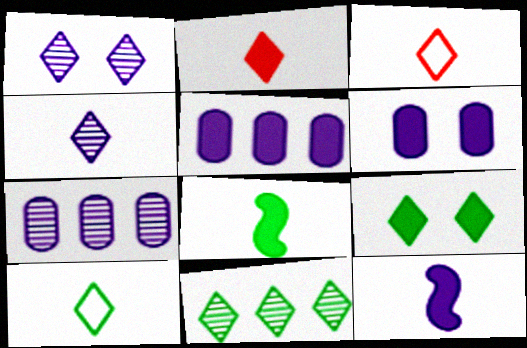[[2, 4, 10], 
[9, 10, 11]]